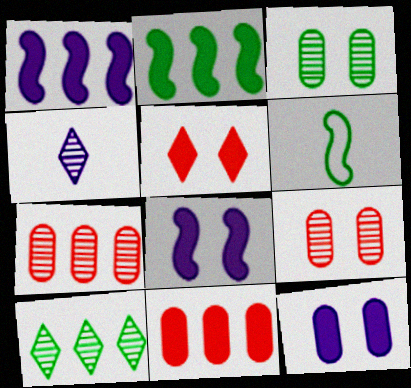[]